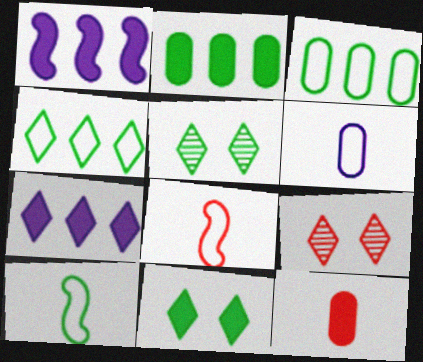[[1, 11, 12], 
[2, 5, 10]]